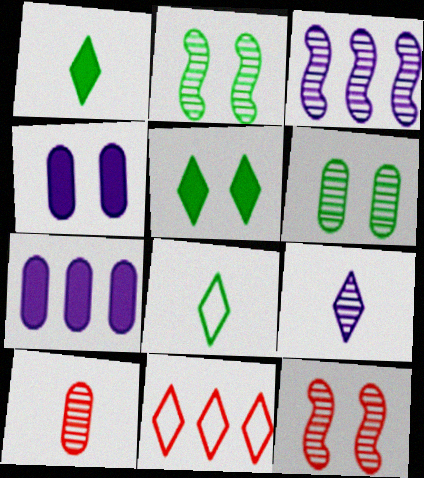[[5, 9, 11], 
[7, 8, 12]]